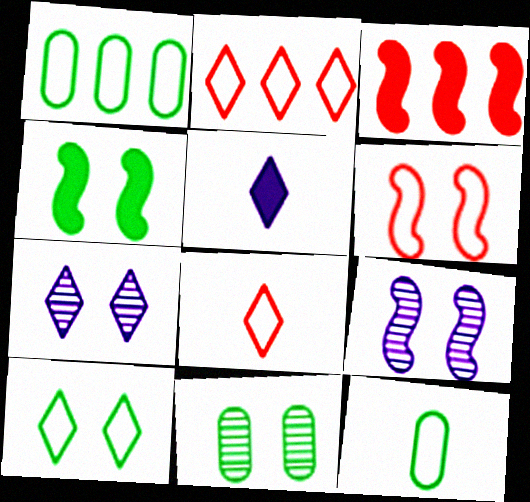[[3, 7, 12], 
[4, 6, 9], 
[4, 10, 11]]